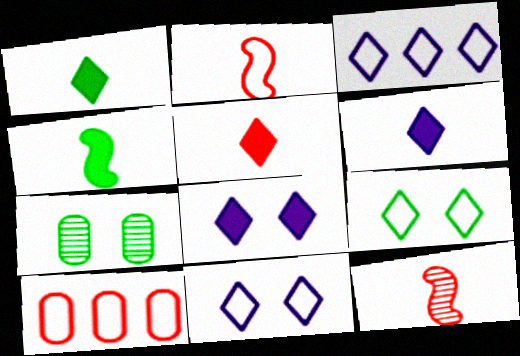[[1, 5, 6]]